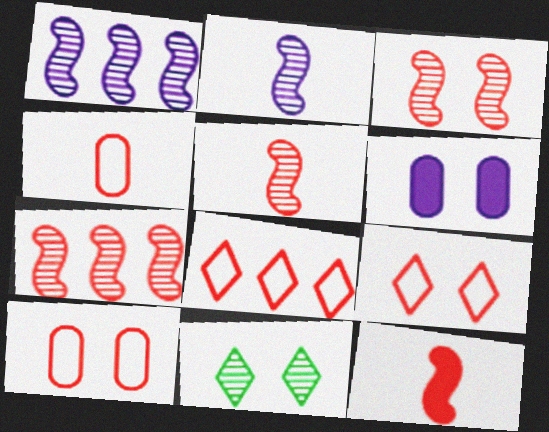[[3, 5, 7]]